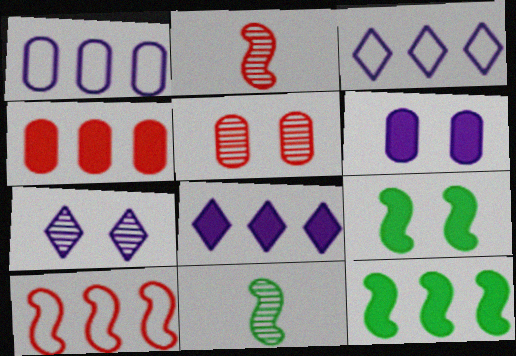[[4, 8, 12]]